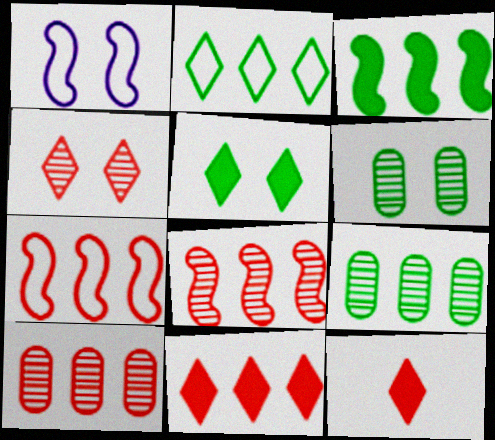[[1, 9, 12], 
[2, 3, 9], 
[7, 10, 11]]